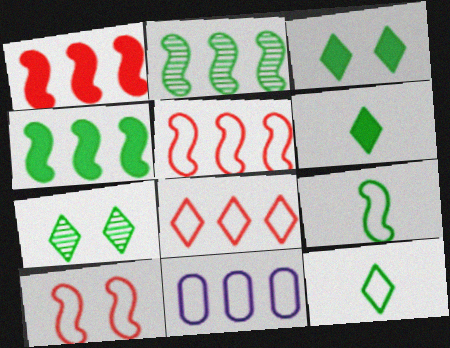[[10, 11, 12]]